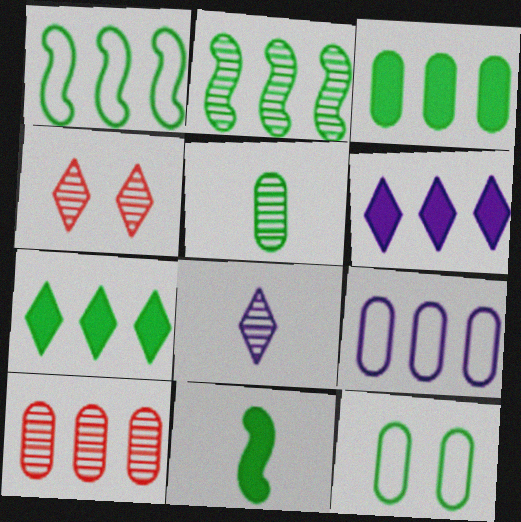[[1, 6, 10], 
[3, 5, 12], 
[3, 9, 10], 
[4, 9, 11]]